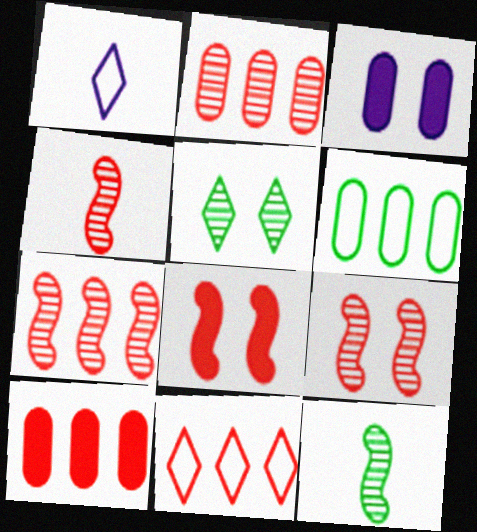[[3, 11, 12], 
[4, 7, 9], 
[7, 10, 11]]